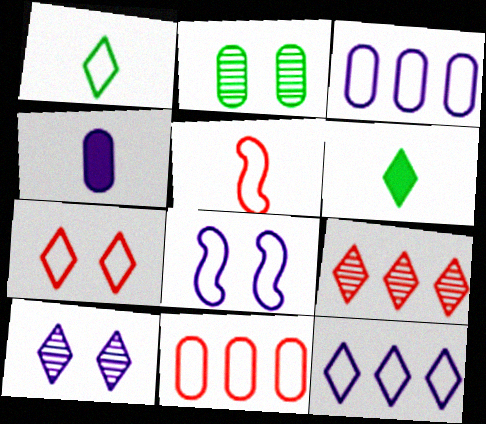[[1, 7, 12], 
[1, 8, 11], 
[2, 4, 11], 
[5, 7, 11]]